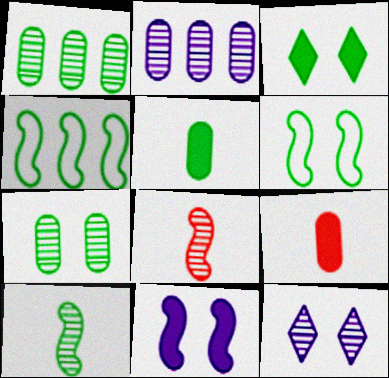[[1, 8, 12], 
[3, 6, 7], 
[4, 8, 11], 
[4, 9, 12]]